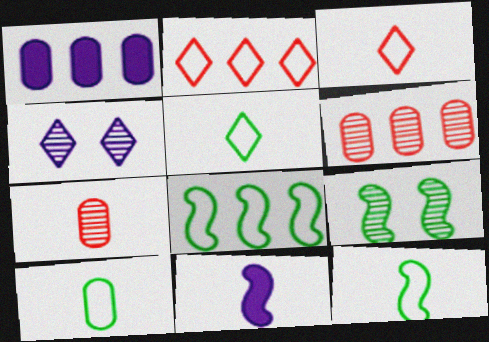[[1, 3, 9], 
[5, 7, 11], 
[5, 10, 12]]